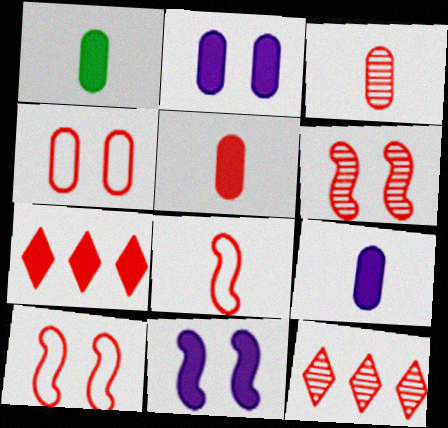[[1, 5, 9], 
[1, 7, 11], 
[3, 6, 12], 
[3, 7, 10], 
[5, 10, 12]]